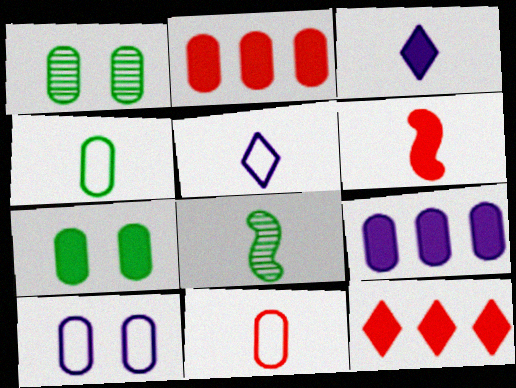[[1, 9, 11], 
[3, 8, 11], 
[8, 10, 12]]